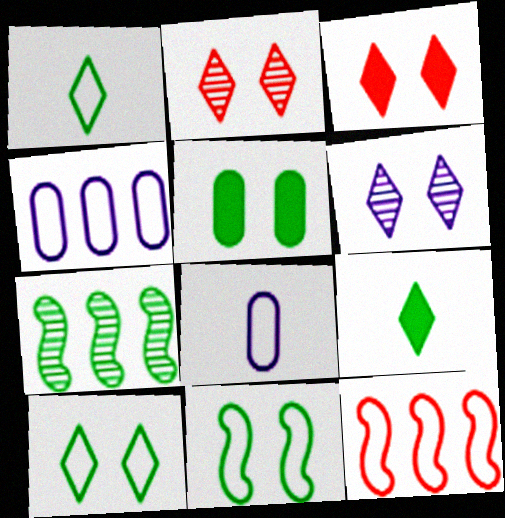[[1, 5, 7], 
[3, 6, 10], 
[3, 7, 8], 
[8, 10, 12]]